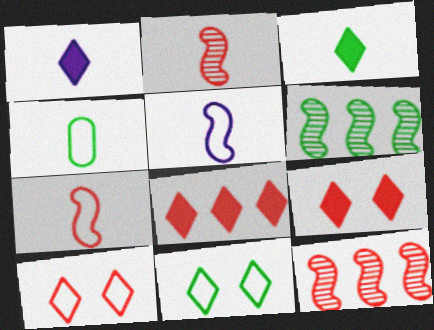[[1, 2, 4]]